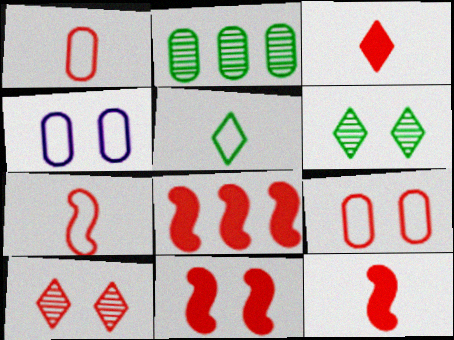[[1, 8, 10], 
[4, 6, 11], 
[8, 11, 12], 
[9, 10, 11]]